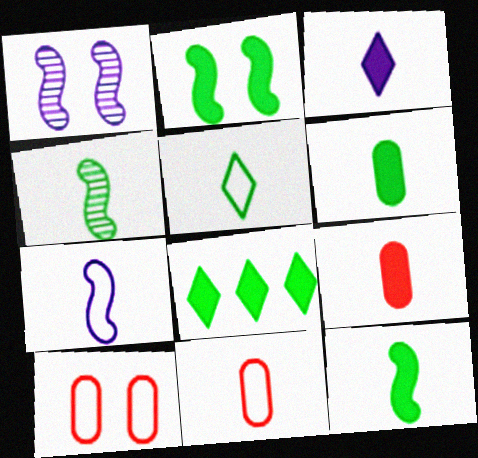[[1, 8, 11], 
[2, 6, 8], 
[3, 4, 11], 
[3, 9, 12], 
[4, 5, 6], 
[5, 7, 11]]